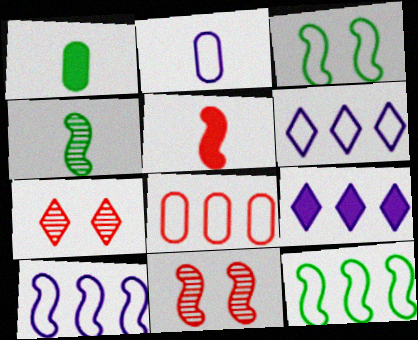[[1, 6, 11], 
[1, 7, 10], 
[5, 7, 8], 
[6, 8, 12]]